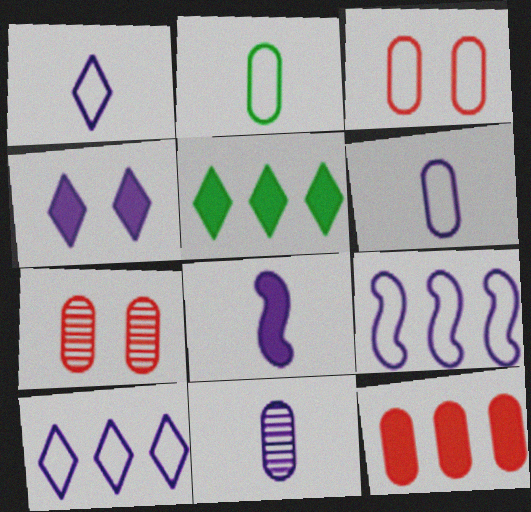[[1, 8, 11], 
[4, 9, 11]]